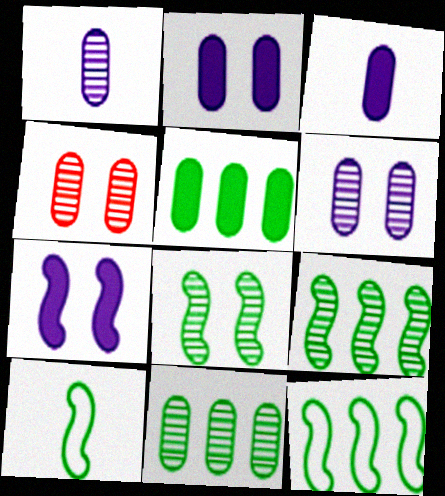[[1, 4, 11]]